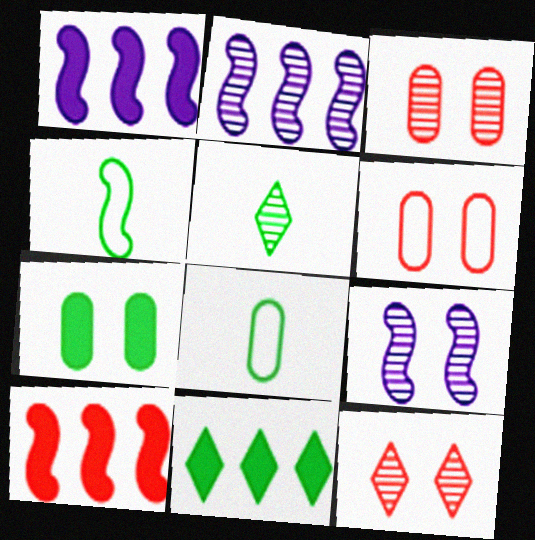[[1, 5, 6], 
[1, 8, 12], 
[2, 3, 5], 
[4, 9, 10]]